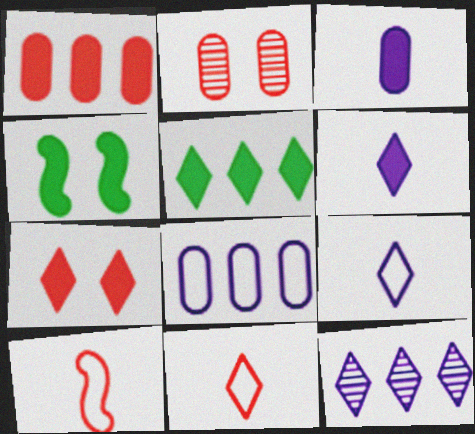[[1, 4, 6], 
[5, 6, 7]]